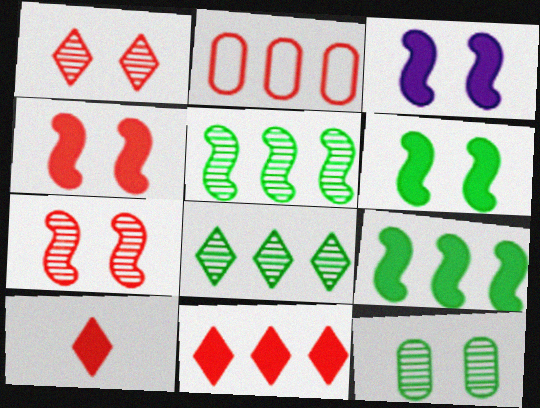[[2, 7, 10], 
[3, 4, 6]]